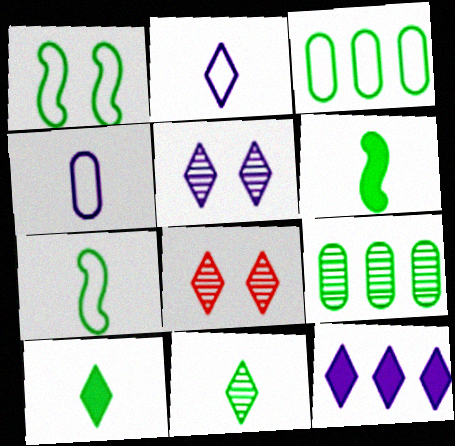[[1, 9, 10], 
[2, 5, 12]]